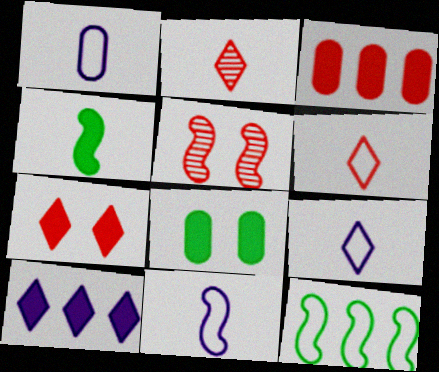[[1, 2, 4], 
[1, 9, 11], 
[3, 5, 6]]